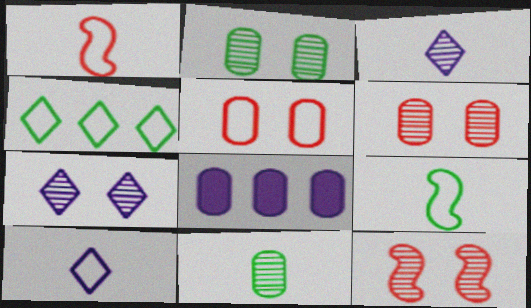[[2, 7, 12], 
[5, 8, 11]]